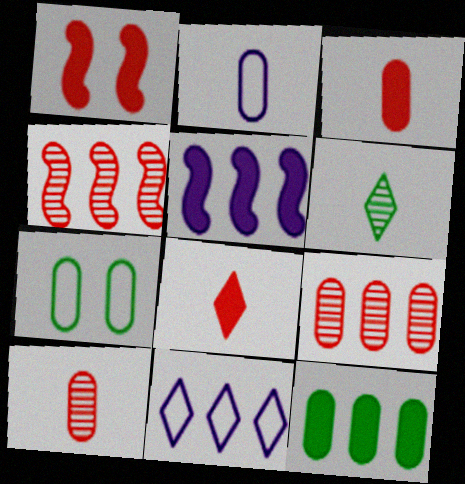[[4, 11, 12]]